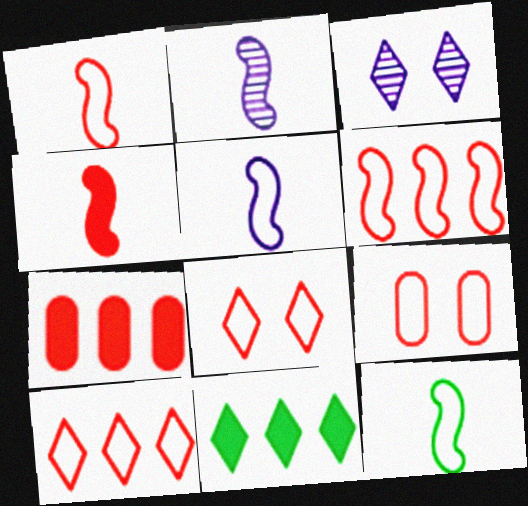[[1, 5, 12], 
[1, 9, 10], 
[2, 4, 12], 
[2, 9, 11], 
[3, 7, 12]]